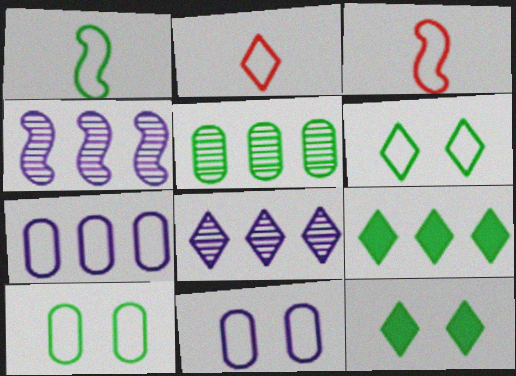[[1, 5, 12], 
[2, 8, 12], 
[3, 6, 7]]